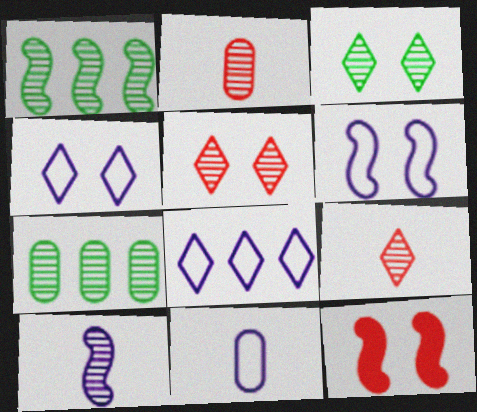[[5, 7, 10], 
[6, 8, 11]]